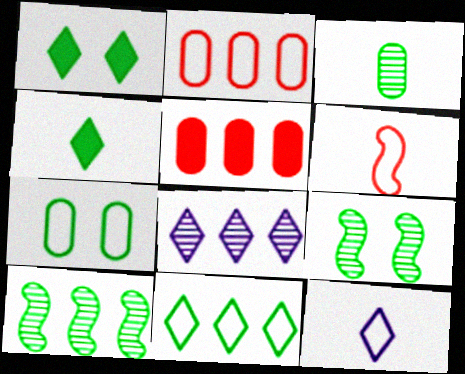[[1, 7, 9], 
[4, 7, 10], 
[5, 9, 12]]